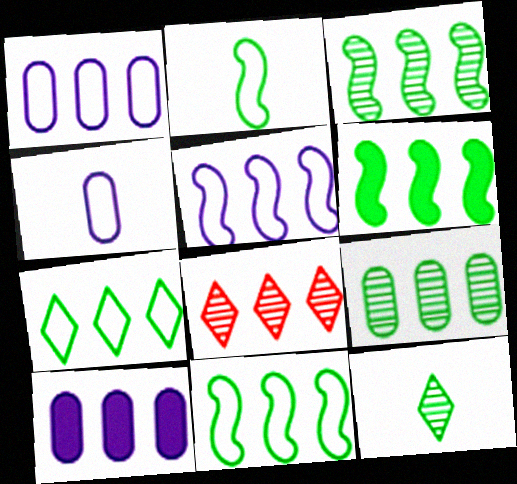[[1, 6, 8], 
[3, 6, 11], 
[6, 7, 9], 
[8, 10, 11]]